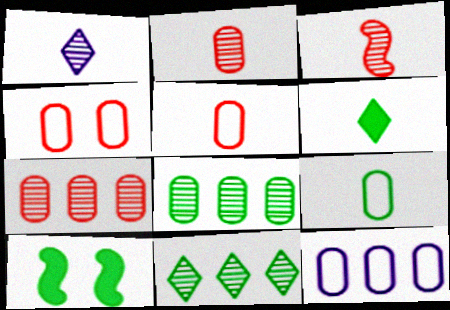[[4, 9, 12], 
[9, 10, 11]]